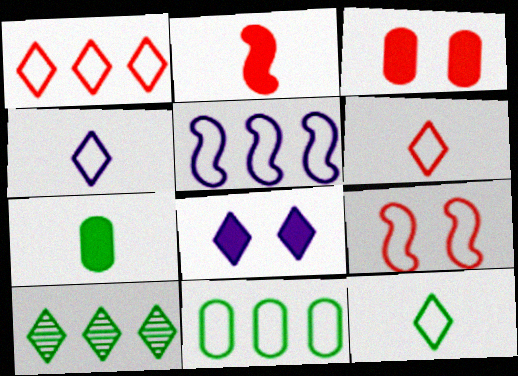[[1, 5, 11], 
[4, 6, 12], 
[4, 9, 11], 
[6, 8, 10]]